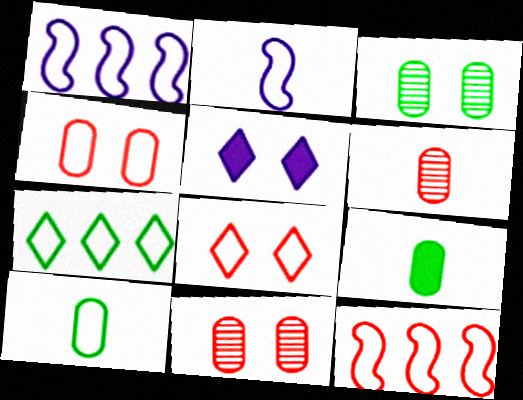[[1, 8, 10], 
[2, 4, 7]]